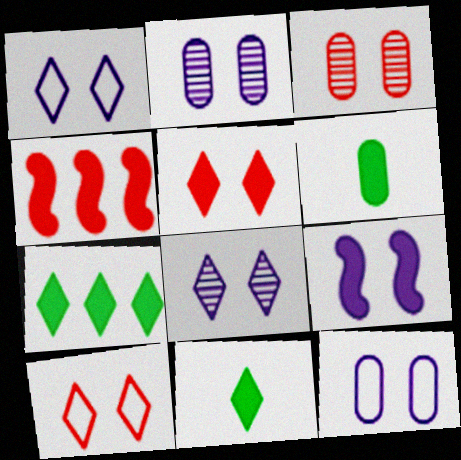[[1, 2, 9], 
[8, 9, 12]]